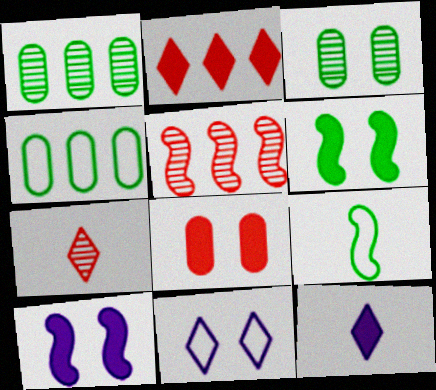[[4, 7, 10], 
[5, 9, 10]]